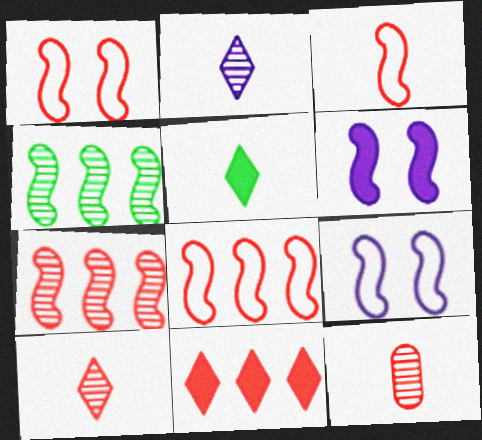[[1, 3, 8], 
[1, 11, 12], 
[3, 4, 6]]